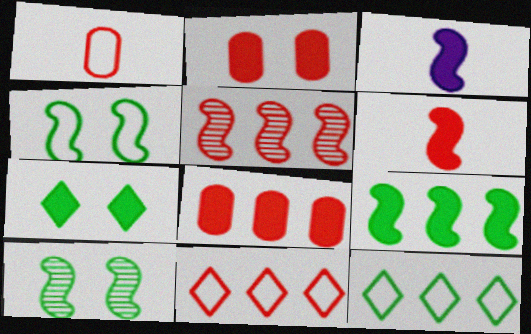[[3, 4, 5], 
[3, 7, 8], 
[5, 8, 11]]